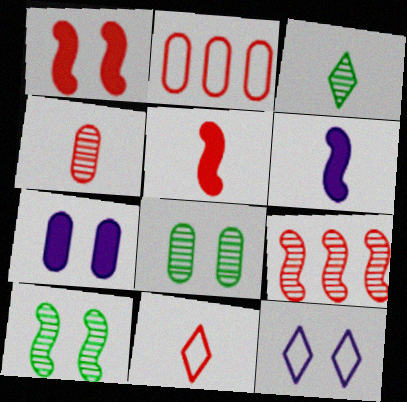[[1, 8, 12], 
[4, 5, 11]]